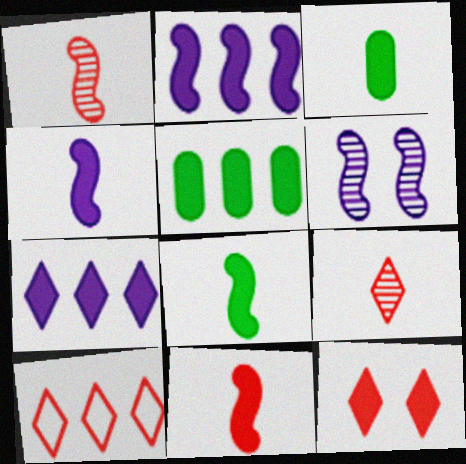[[2, 3, 12], 
[3, 6, 10], 
[4, 5, 12], 
[4, 8, 11], 
[9, 10, 12]]